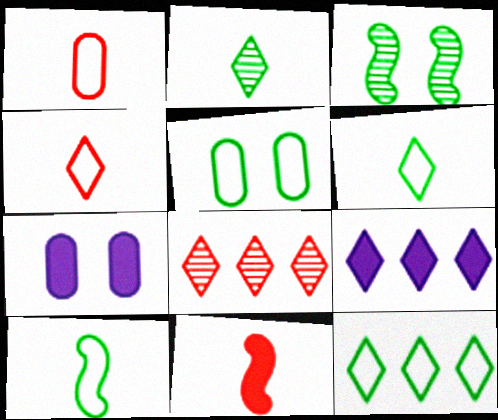[[1, 3, 9], 
[5, 10, 12], 
[7, 8, 10], 
[8, 9, 12]]